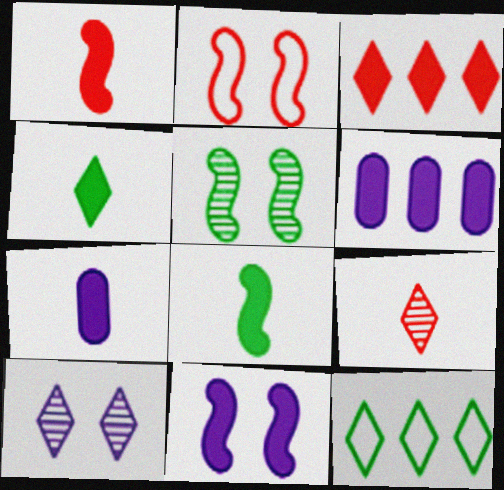[[1, 4, 7], 
[2, 5, 11]]